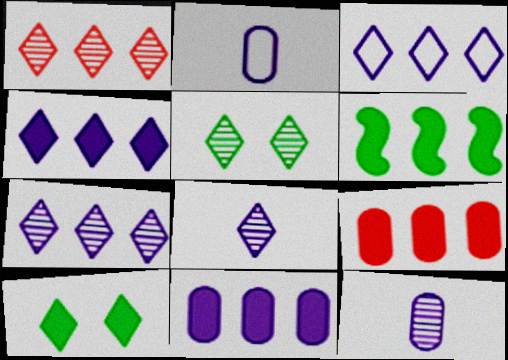[[1, 5, 8], 
[3, 4, 7], 
[4, 6, 9]]